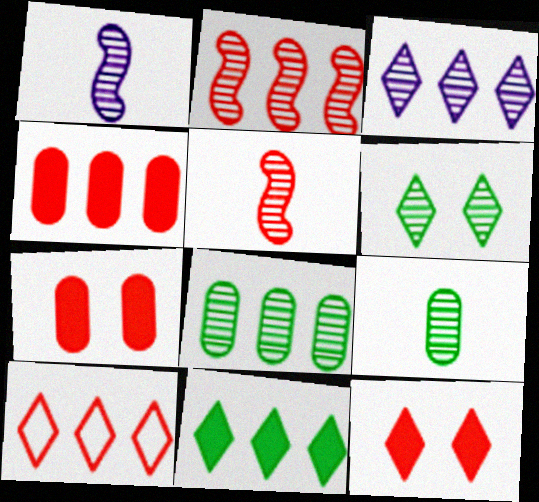[[2, 3, 8], 
[2, 4, 10], 
[3, 10, 11], 
[5, 7, 10]]